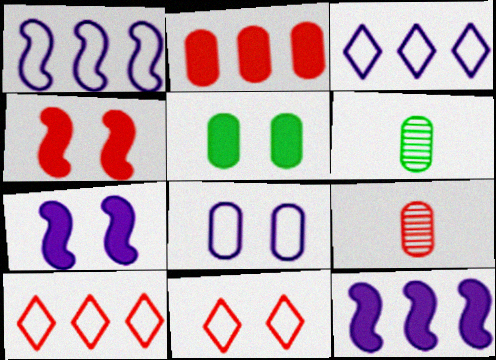[[2, 6, 8], 
[3, 4, 6], 
[4, 9, 10], 
[6, 7, 10], 
[6, 11, 12]]